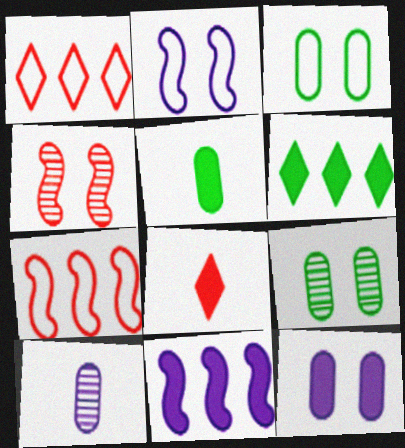[]